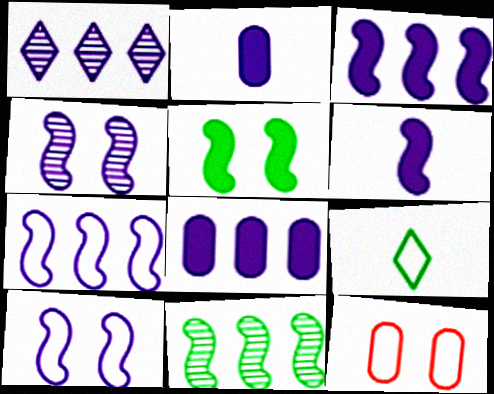[[1, 2, 10], 
[1, 7, 8], 
[4, 6, 7], 
[7, 9, 12]]